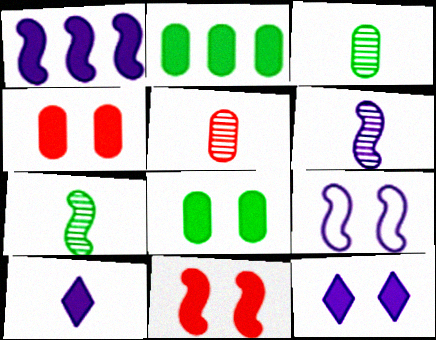[[1, 6, 9], 
[2, 10, 11], 
[8, 11, 12]]